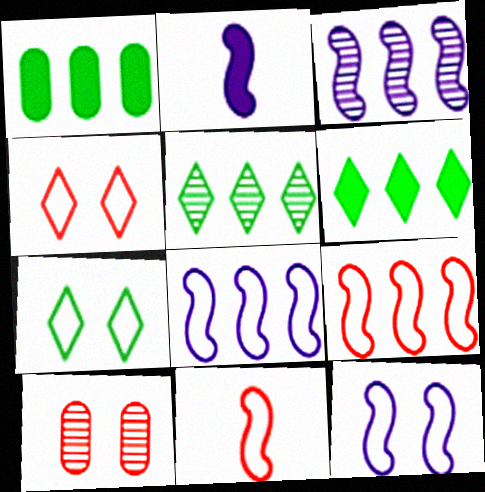[[2, 3, 12]]